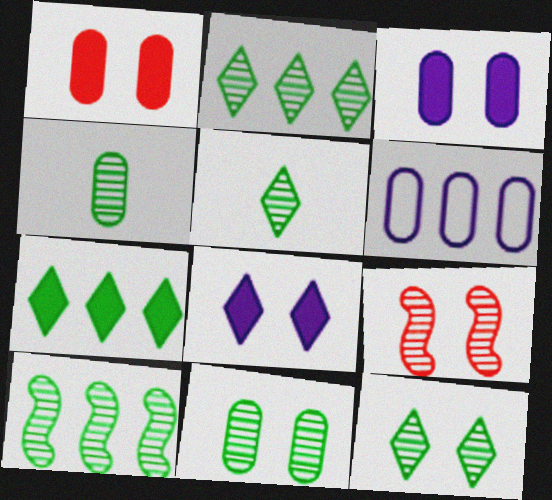[[1, 4, 6], 
[2, 5, 12], 
[4, 10, 12], 
[5, 10, 11]]